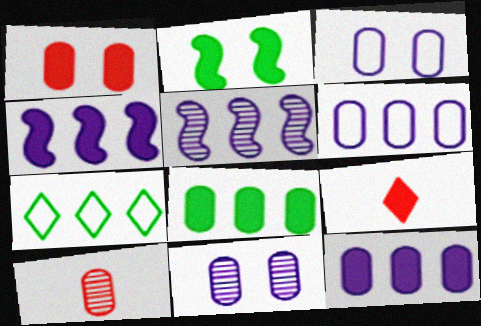[[2, 9, 12], 
[3, 8, 10]]